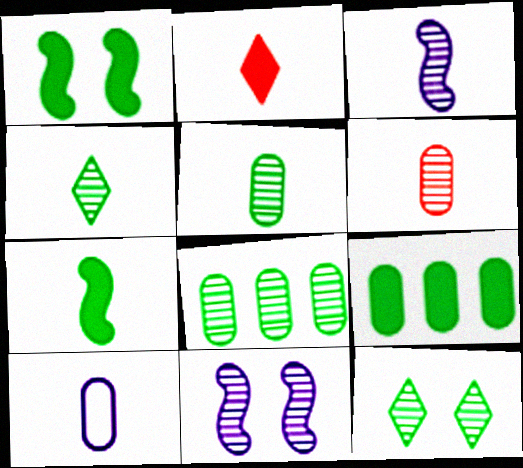[[3, 4, 6]]